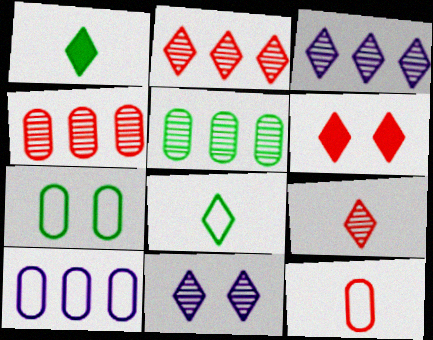[[3, 6, 8], 
[7, 10, 12]]